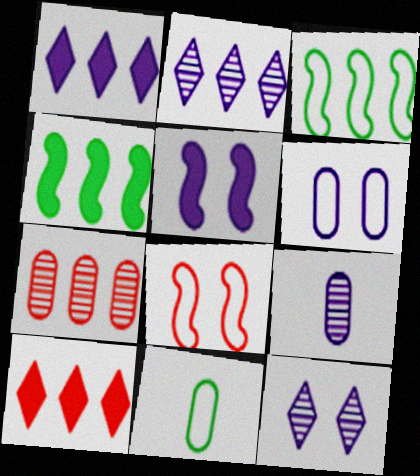[[1, 3, 7], 
[5, 6, 12]]